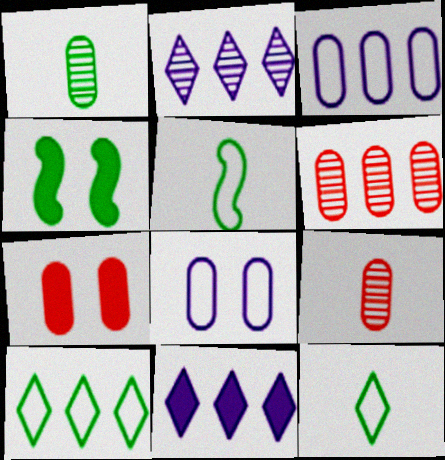[[1, 3, 7], 
[1, 4, 10], 
[2, 5, 7]]